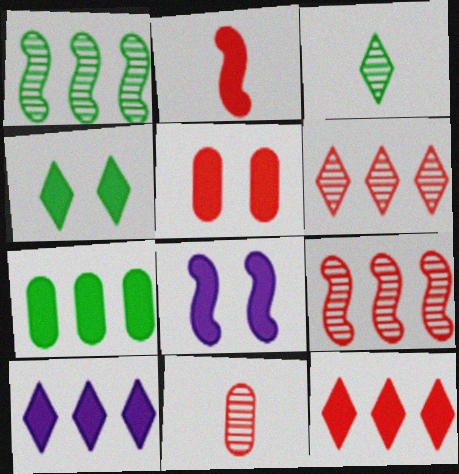[[2, 5, 12], 
[4, 5, 8]]